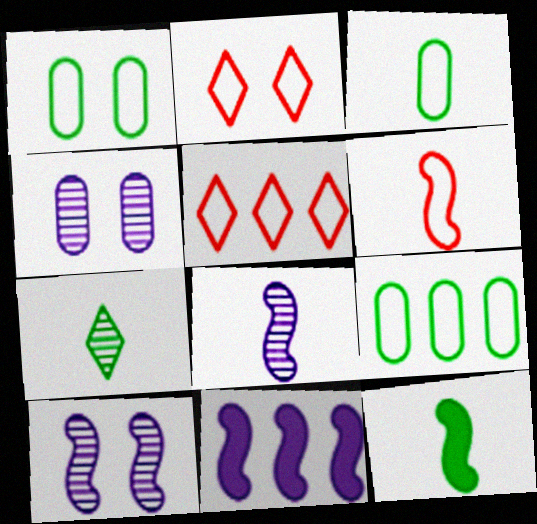[[1, 3, 9], 
[3, 7, 12], 
[4, 5, 12], 
[6, 8, 12]]